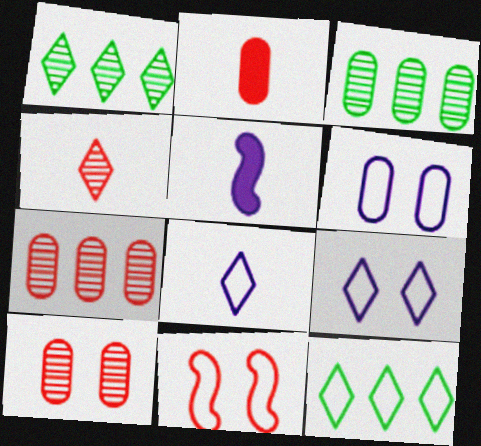[[2, 3, 6], 
[5, 10, 12]]